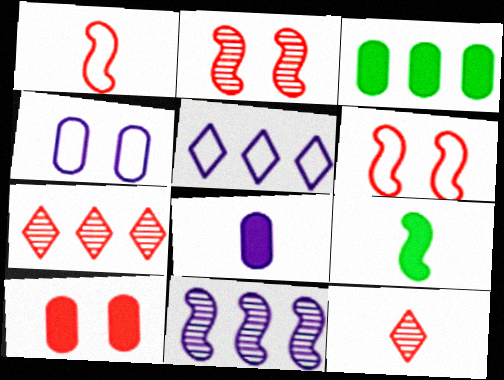[[1, 7, 10], 
[3, 8, 10], 
[4, 7, 9], 
[6, 9, 11]]